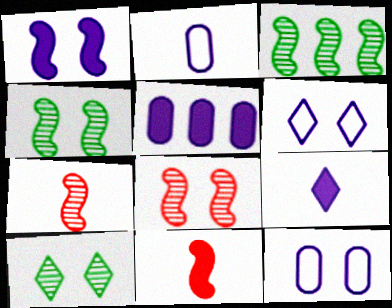[[1, 5, 9]]